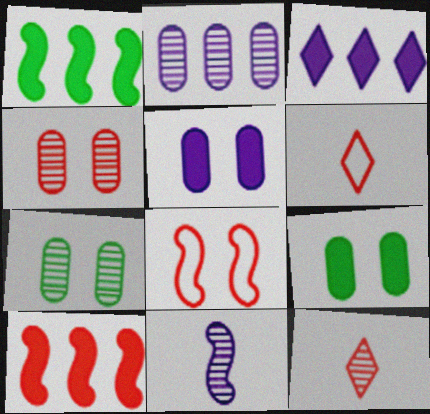[[1, 8, 11], 
[4, 6, 10]]